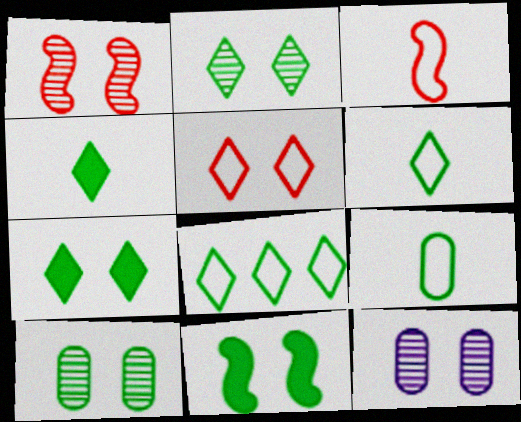[[1, 2, 12], 
[2, 4, 8], 
[5, 11, 12]]